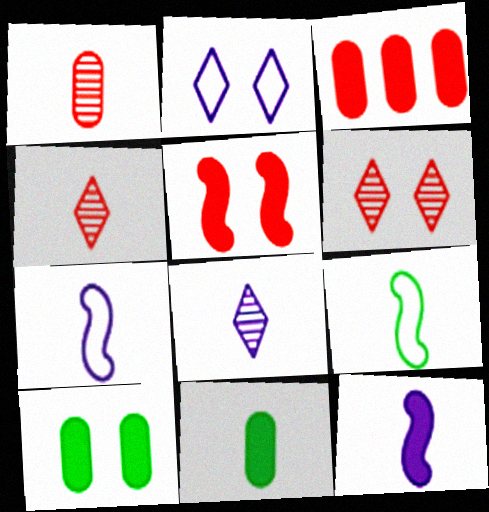[[4, 7, 11]]